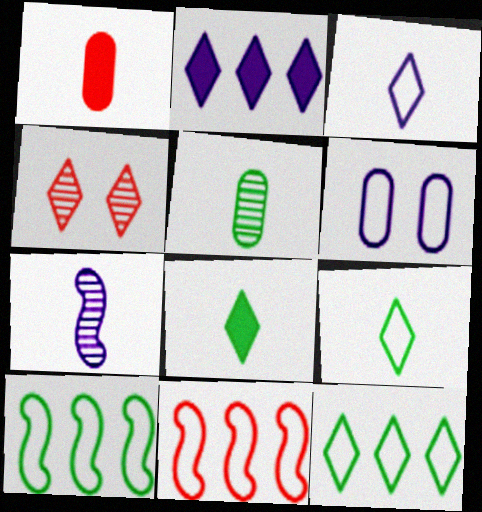[[1, 4, 11], 
[1, 7, 9], 
[2, 4, 9], 
[2, 6, 7], 
[6, 9, 11]]